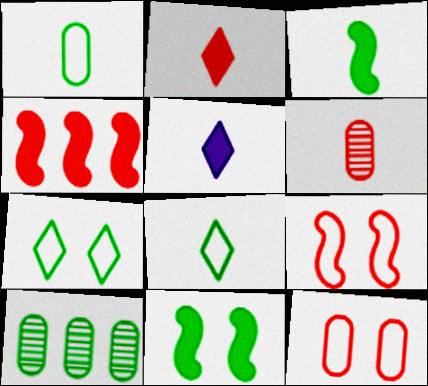[[3, 7, 10], 
[5, 9, 10], 
[8, 10, 11]]